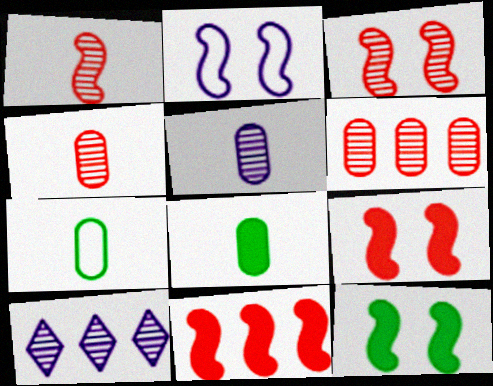[[2, 3, 12], 
[7, 9, 10]]